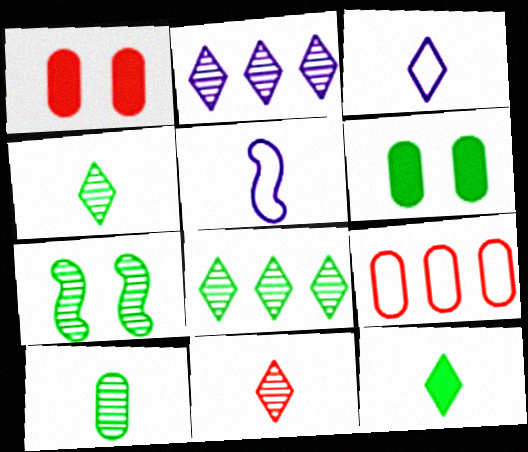[[1, 5, 8], 
[3, 11, 12], 
[7, 8, 10]]